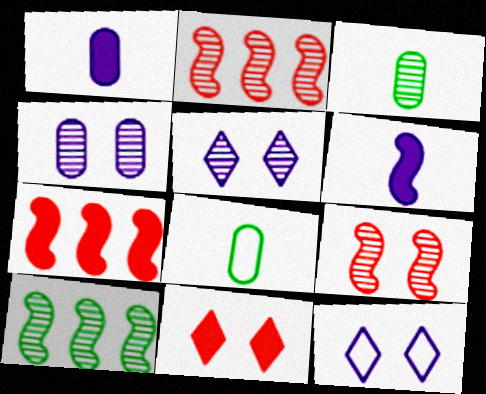[[2, 3, 5], 
[3, 7, 12], 
[5, 7, 8]]